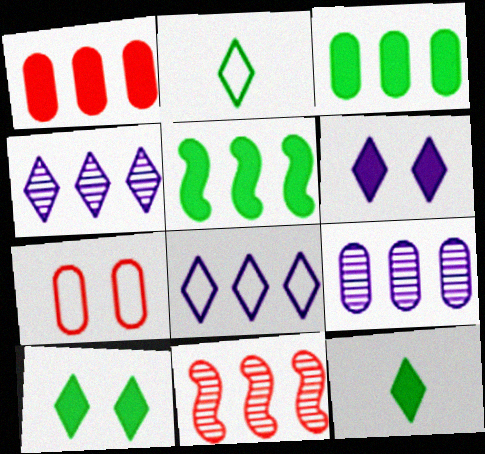[[3, 8, 11]]